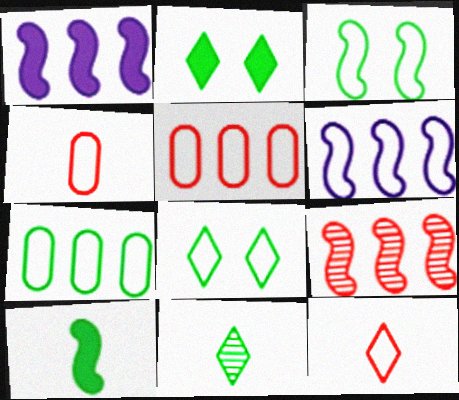[[4, 6, 8]]